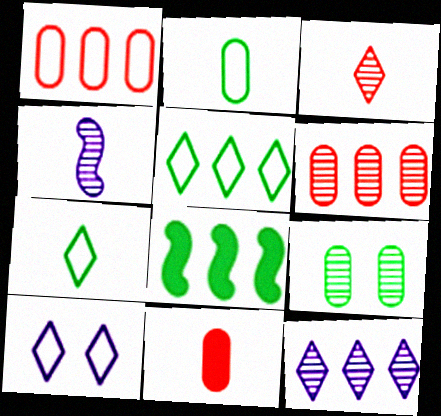[[1, 8, 12], 
[4, 7, 11], 
[7, 8, 9]]